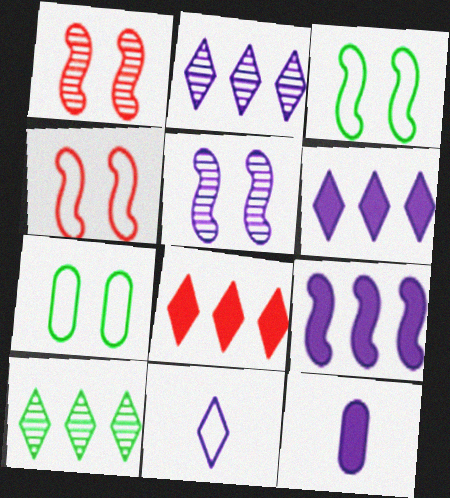[[4, 10, 12]]